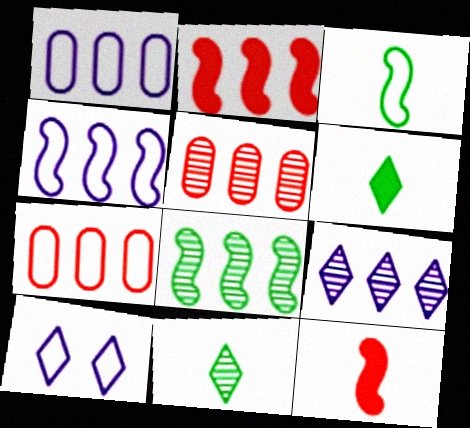[[2, 4, 8], 
[3, 7, 10], 
[5, 8, 9]]